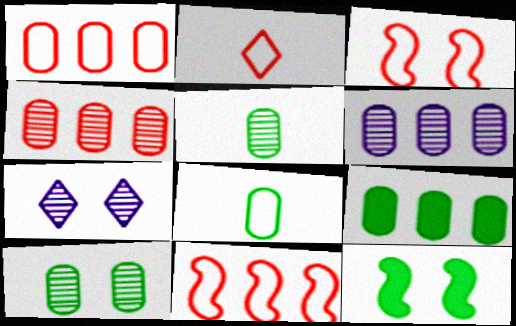[[1, 2, 3], 
[1, 6, 9], 
[2, 6, 12], 
[8, 9, 10]]